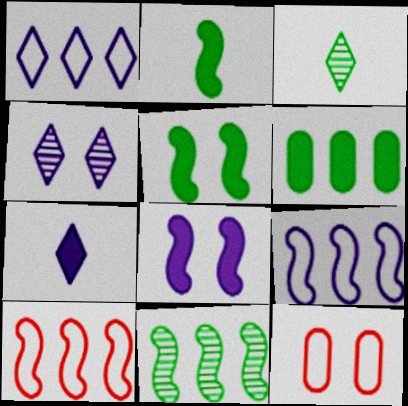[[1, 4, 7], 
[4, 5, 12], 
[7, 11, 12]]